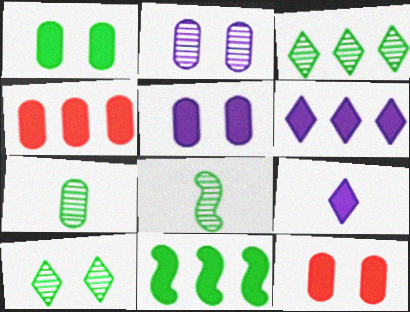[[1, 5, 12], 
[4, 6, 11], 
[9, 11, 12]]